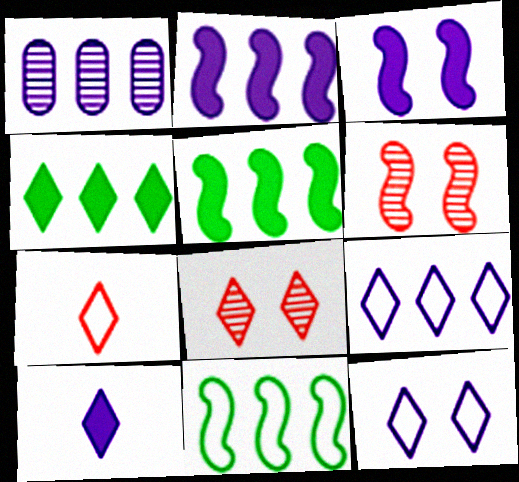[[1, 2, 9]]